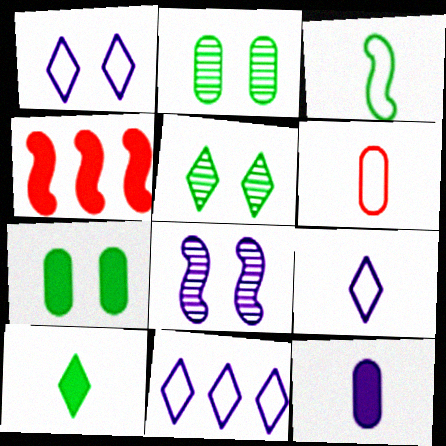[[1, 9, 11], 
[2, 4, 9], 
[3, 4, 8], 
[3, 6, 9], 
[8, 11, 12]]